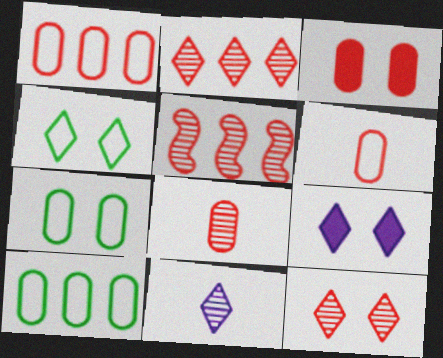[[1, 3, 8], 
[4, 9, 12], 
[5, 8, 12]]